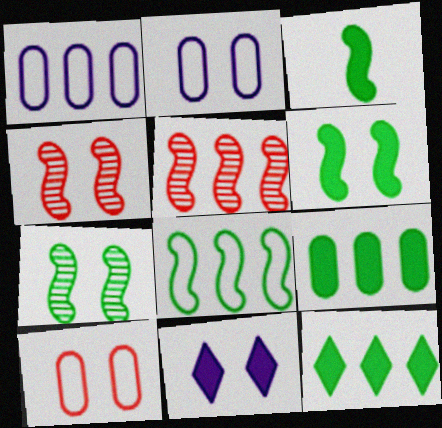[[1, 5, 12], 
[3, 7, 8], 
[7, 10, 11]]